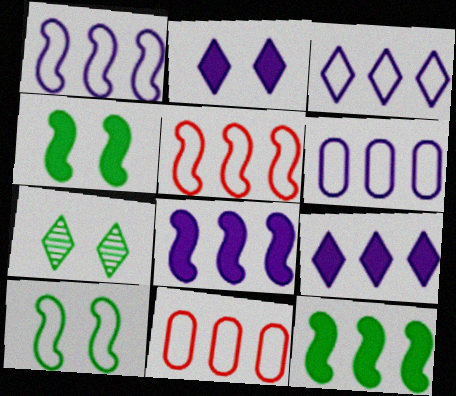[[1, 3, 6]]